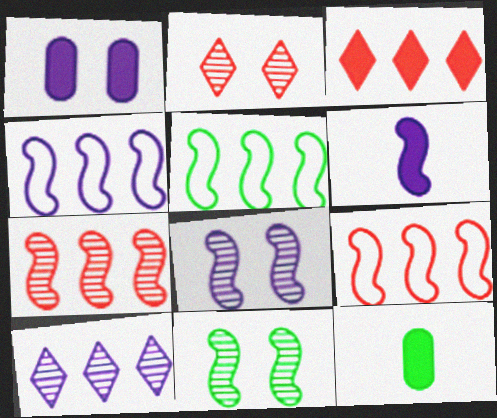[[2, 4, 12], 
[4, 5, 9], 
[4, 6, 8], 
[6, 9, 11]]